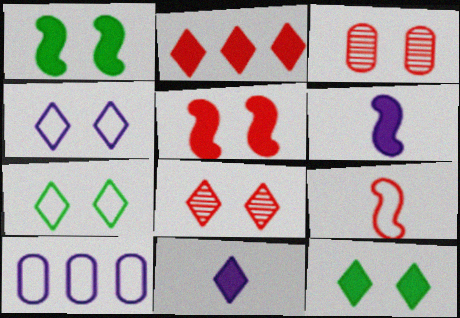[[1, 3, 4], 
[2, 3, 9], 
[2, 11, 12], 
[4, 8, 12], 
[7, 9, 10]]